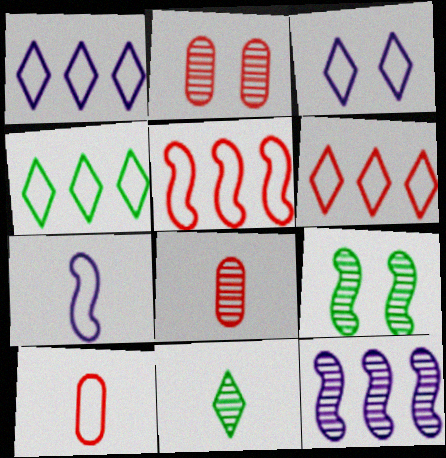[[1, 4, 6], 
[2, 11, 12]]